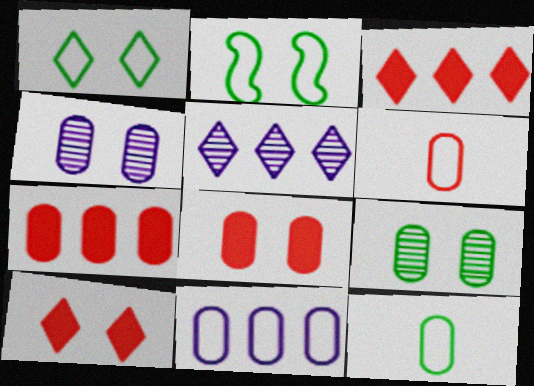[[2, 4, 10], 
[4, 7, 12]]